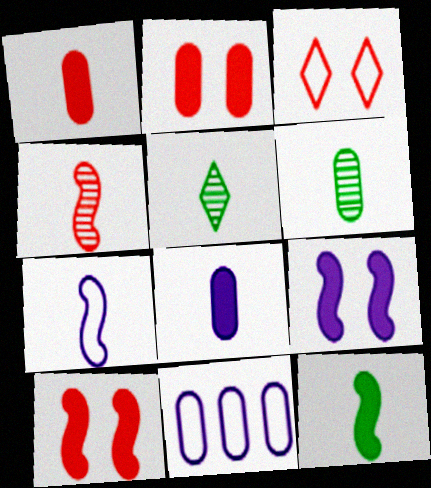[[1, 5, 7], 
[2, 6, 11], 
[4, 7, 12], 
[5, 10, 11]]